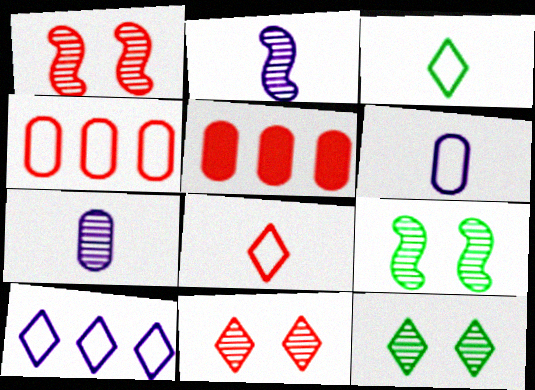[[1, 5, 8]]